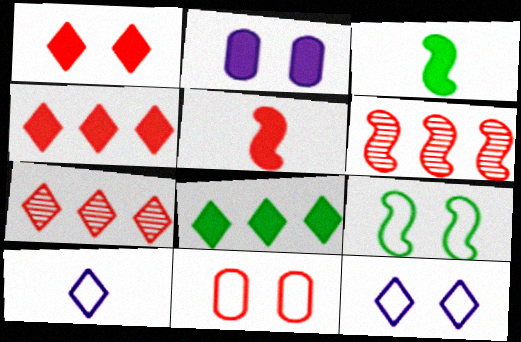[[2, 3, 4], 
[2, 5, 8], 
[5, 7, 11], 
[9, 11, 12]]